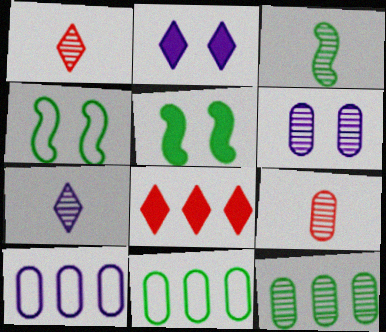[[1, 5, 10], 
[3, 7, 9], 
[6, 9, 12]]